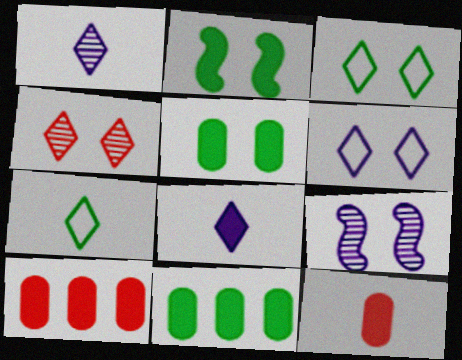[[2, 8, 10], 
[7, 9, 10]]